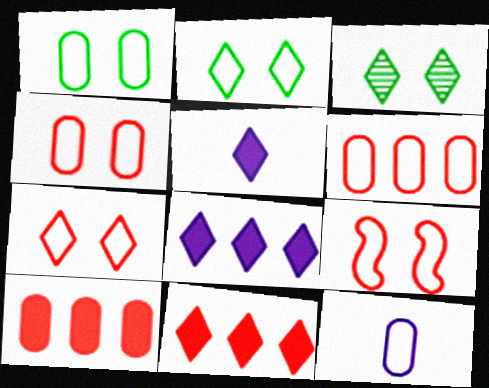[[1, 6, 12], 
[4, 7, 9]]